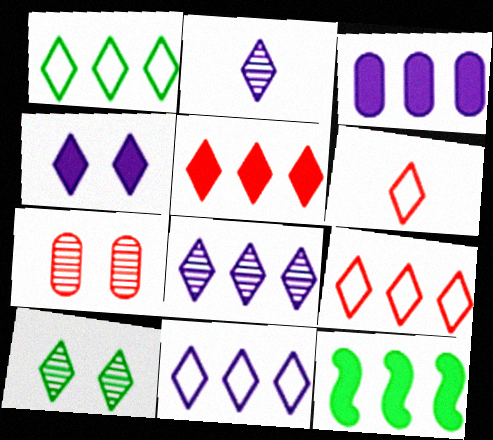[[1, 5, 8], 
[1, 9, 11], 
[2, 4, 11], 
[3, 5, 12]]